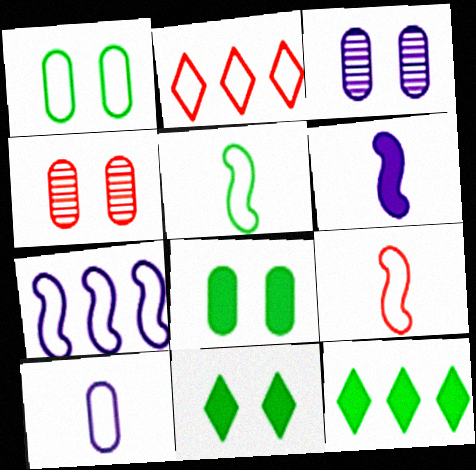[[3, 9, 12]]